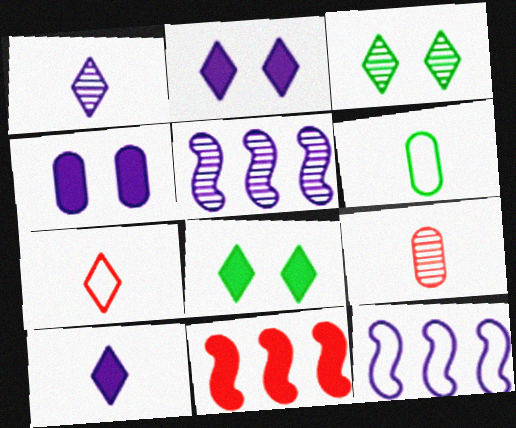[[1, 4, 12], 
[3, 5, 9], 
[8, 9, 12]]